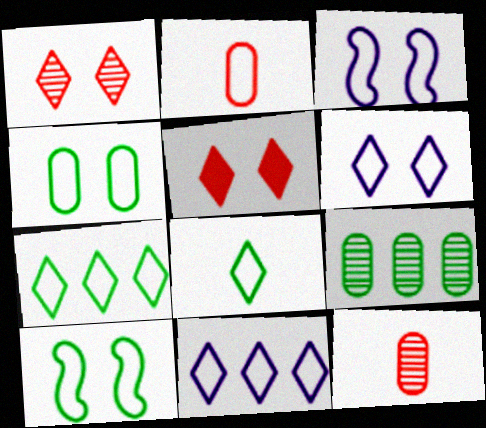[[2, 3, 7], 
[2, 10, 11]]